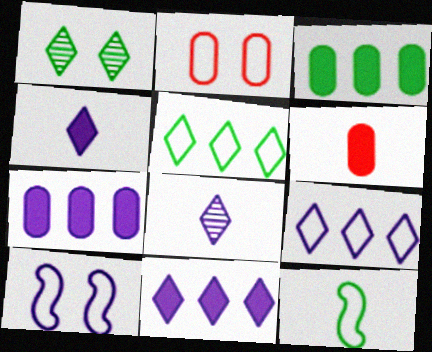[[1, 3, 12], 
[2, 9, 12], 
[6, 8, 12], 
[7, 8, 10]]